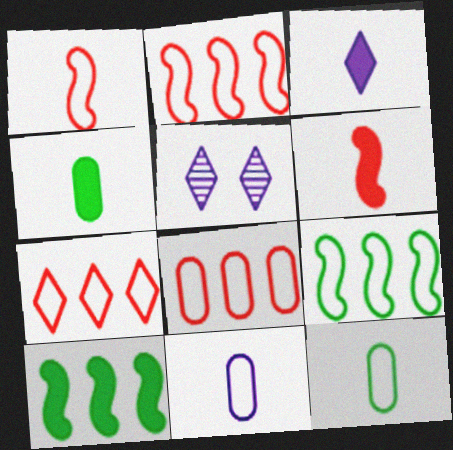[[2, 4, 5], 
[2, 7, 8], 
[3, 4, 6]]